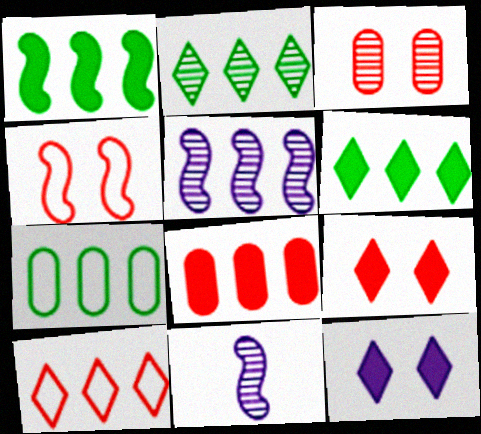[[1, 2, 7], 
[1, 4, 11], 
[2, 3, 11], 
[3, 4, 9], 
[7, 9, 11]]